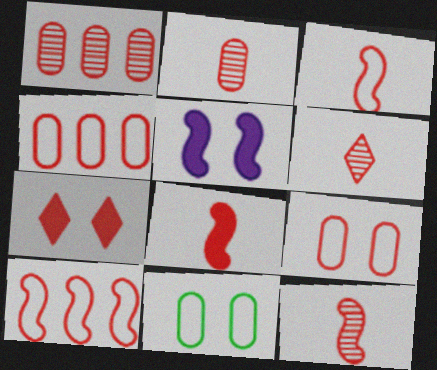[[1, 3, 7], 
[2, 6, 12], 
[2, 7, 10], 
[3, 8, 12], 
[4, 7, 12]]